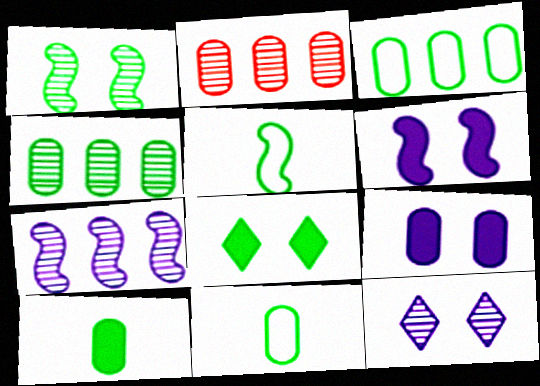[[2, 9, 11], 
[4, 5, 8]]